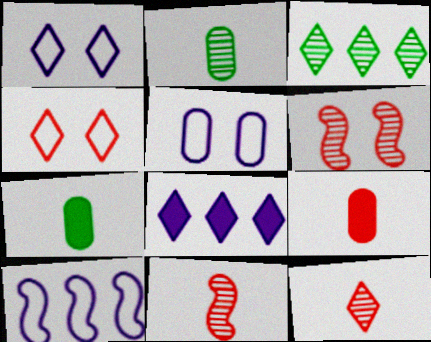[]